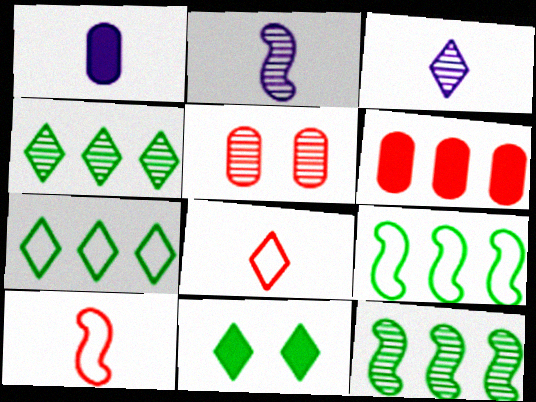[[2, 4, 5], 
[3, 5, 12]]